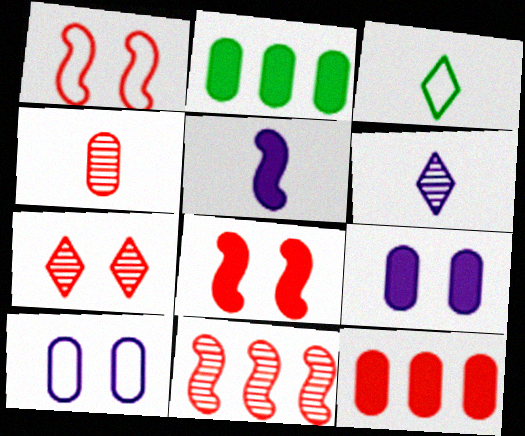[[1, 2, 6], 
[2, 4, 10], 
[3, 4, 5], 
[3, 9, 11], 
[4, 7, 11]]